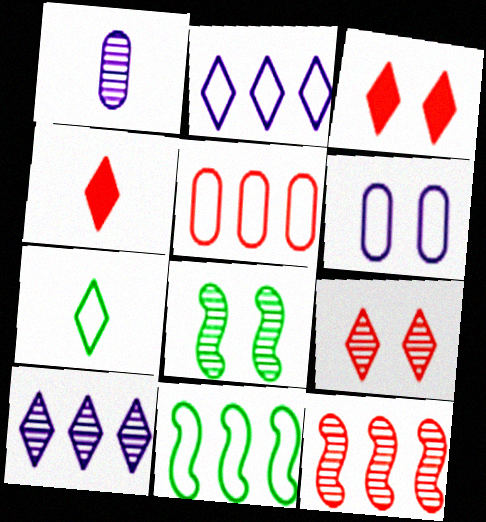[[1, 3, 11], 
[2, 5, 11], 
[3, 6, 8], 
[3, 7, 10]]